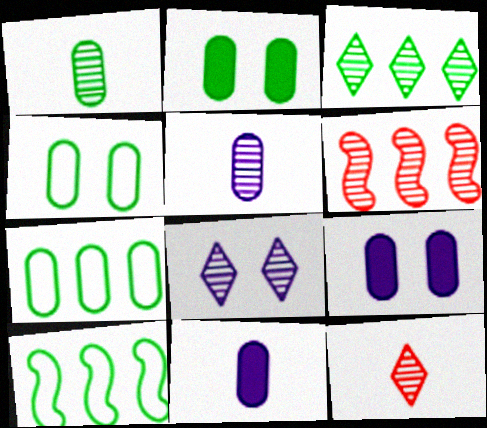[[1, 2, 7], 
[1, 6, 8], 
[3, 8, 12], 
[9, 10, 12]]